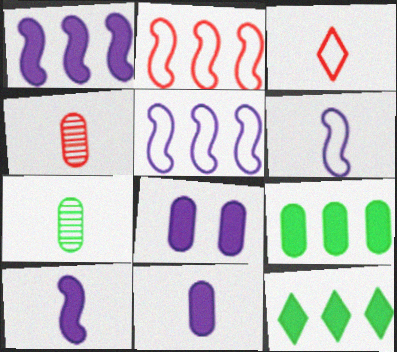[[3, 7, 10]]